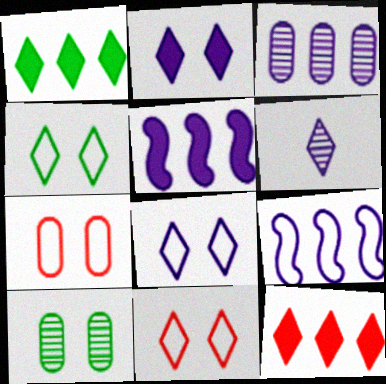[[1, 6, 11], 
[4, 6, 12], 
[4, 8, 11]]